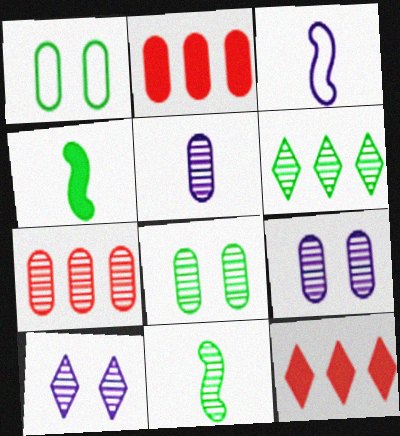[[1, 2, 5], 
[1, 4, 6], 
[3, 8, 12], 
[5, 7, 8], 
[6, 8, 11], 
[7, 10, 11]]